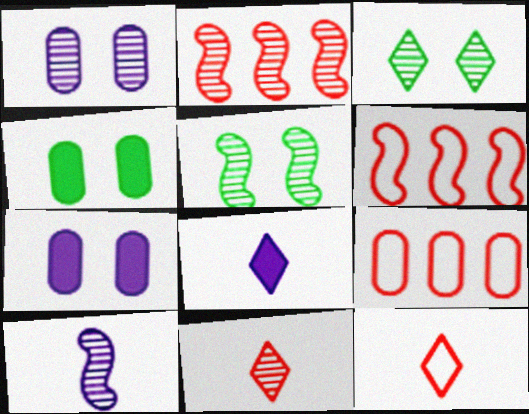[[2, 5, 10], 
[5, 8, 9]]